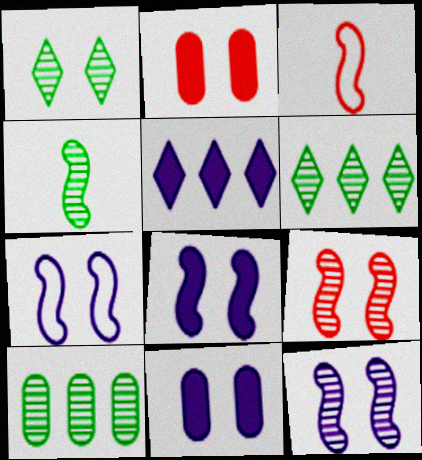[[1, 2, 7], 
[1, 4, 10], 
[3, 6, 11], 
[7, 8, 12]]